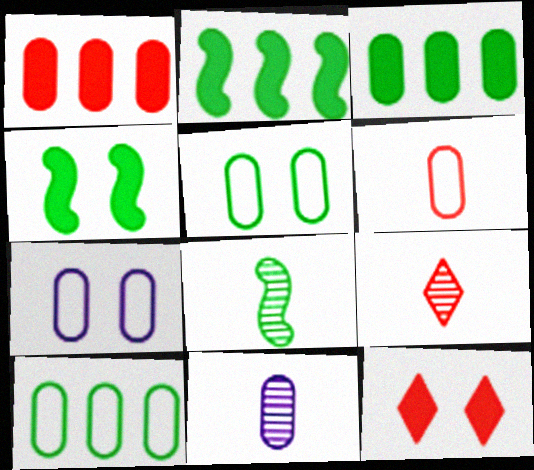[[1, 5, 11], 
[2, 7, 9], 
[6, 7, 10], 
[8, 9, 11]]